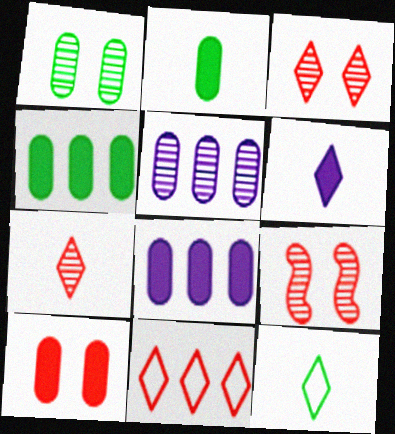[[2, 8, 10], 
[6, 7, 12], 
[8, 9, 12]]